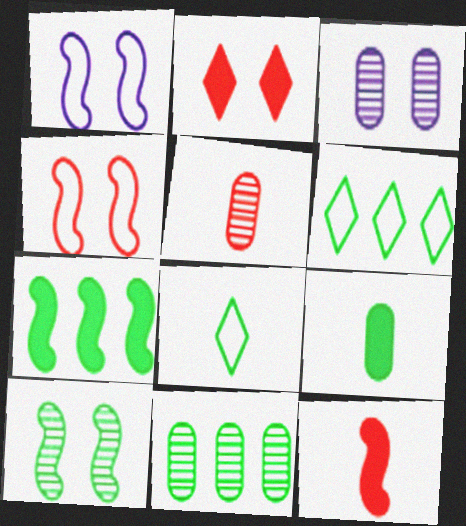[[3, 5, 11], 
[3, 6, 12], 
[6, 7, 11], 
[6, 9, 10]]